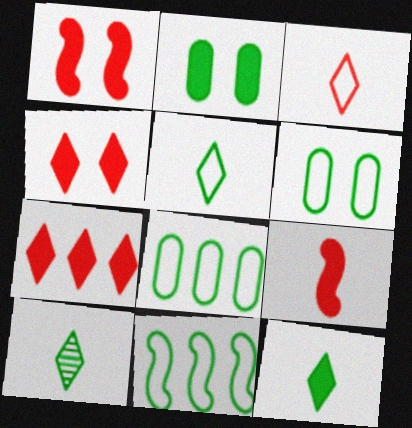[[2, 10, 11], 
[5, 6, 11], 
[5, 10, 12]]